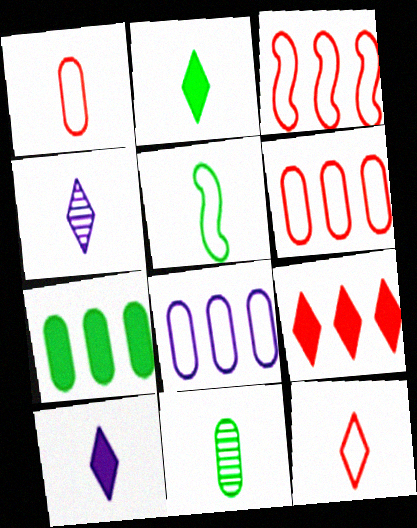[[2, 4, 12], 
[2, 5, 11]]